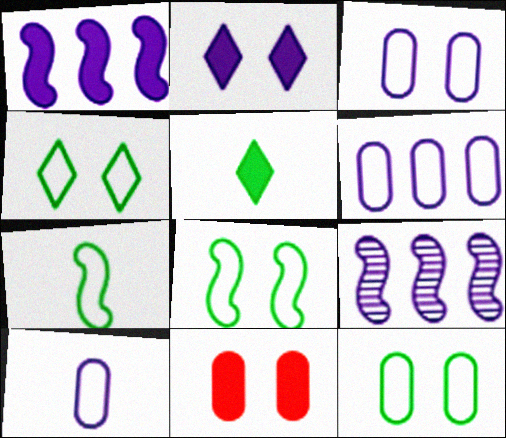[[1, 5, 11], 
[2, 9, 10], 
[3, 6, 10], 
[4, 8, 12]]